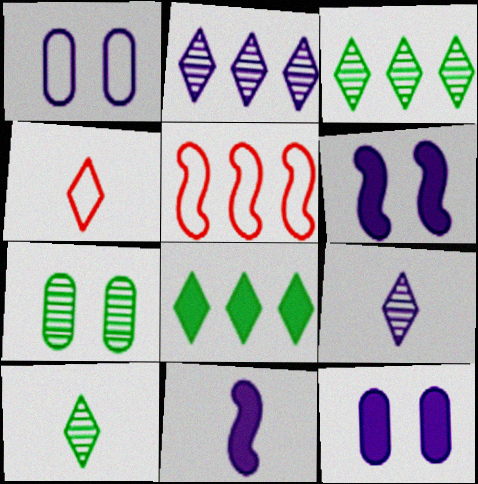[[1, 2, 11], 
[5, 10, 12]]